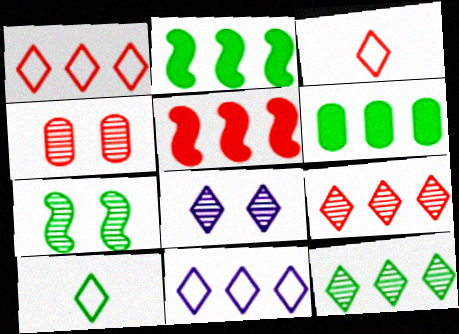[[3, 4, 5], 
[4, 7, 8], 
[6, 7, 10]]